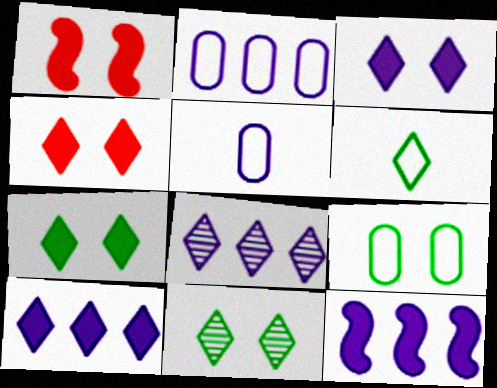[[2, 8, 12], 
[3, 4, 7], 
[4, 6, 8]]